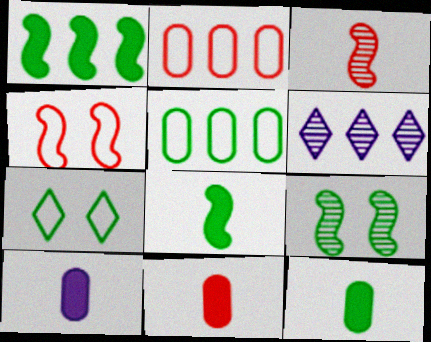[[1, 2, 6], 
[4, 6, 12], 
[10, 11, 12]]